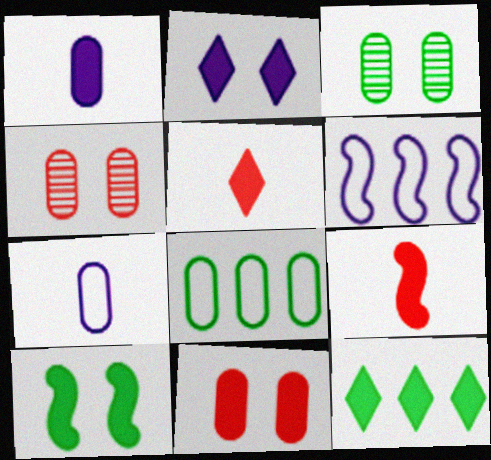[[1, 4, 8], 
[2, 5, 12], 
[2, 10, 11], 
[3, 5, 6]]